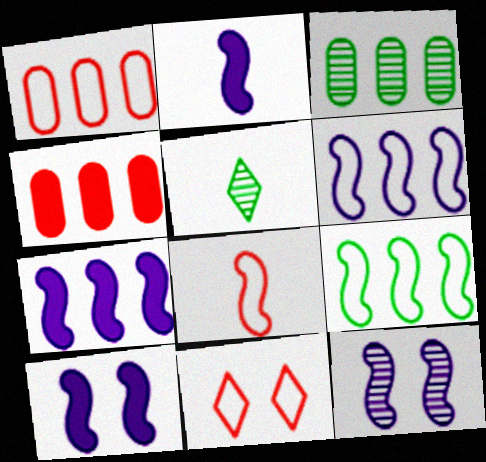[[1, 5, 10], 
[1, 8, 11], 
[2, 3, 11], 
[2, 6, 12], 
[2, 7, 10]]